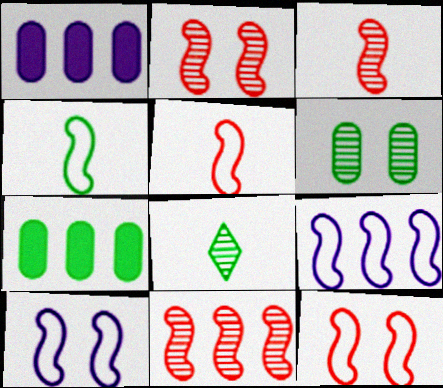[[1, 8, 12], 
[2, 3, 11], 
[4, 9, 12]]